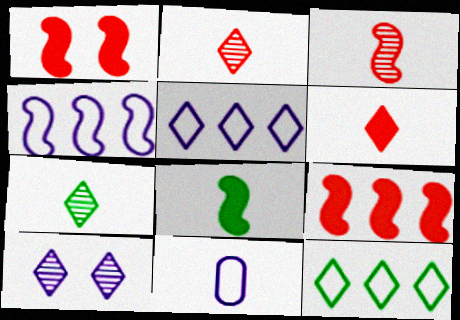[[2, 8, 11], 
[6, 10, 12]]